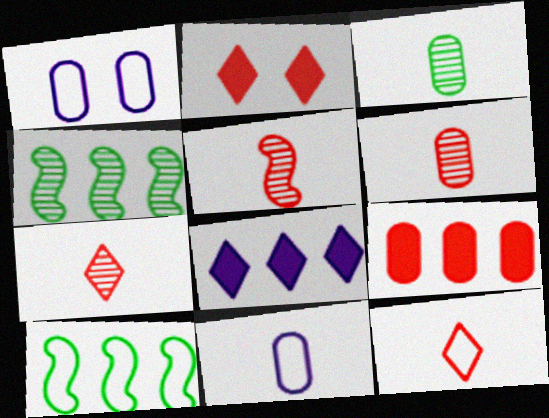[[1, 3, 9], 
[1, 10, 12], 
[2, 4, 11], 
[5, 6, 7]]